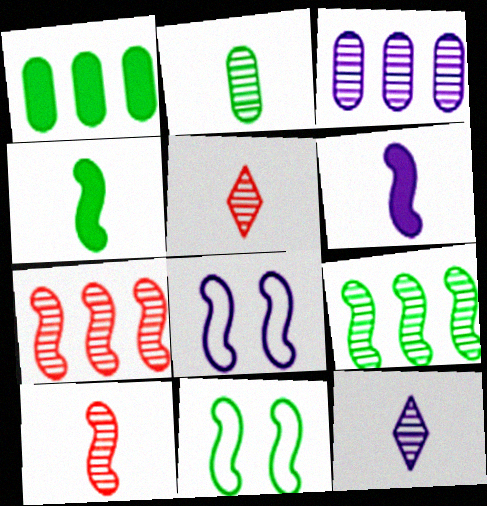[[1, 5, 8], 
[2, 10, 12], 
[4, 7, 8], 
[4, 9, 11], 
[6, 7, 11]]